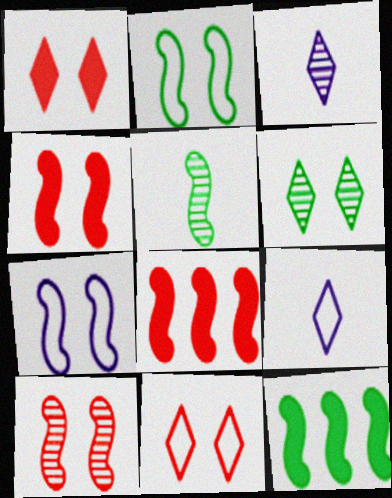[[2, 5, 12], 
[5, 7, 8]]